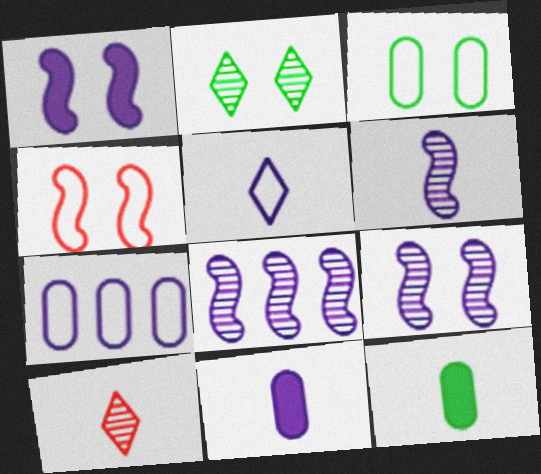[[5, 6, 11], 
[6, 8, 9]]